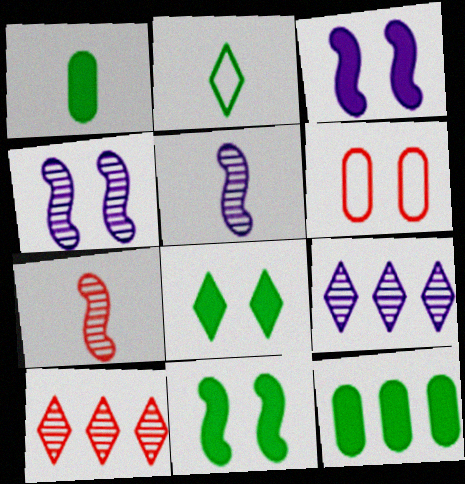[[4, 6, 8]]